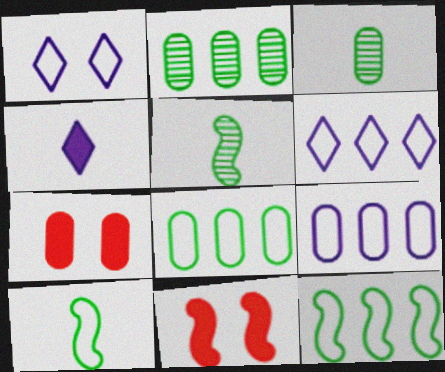[[3, 6, 11], 
[3, 7, 9], 
[5, 6, 7]]